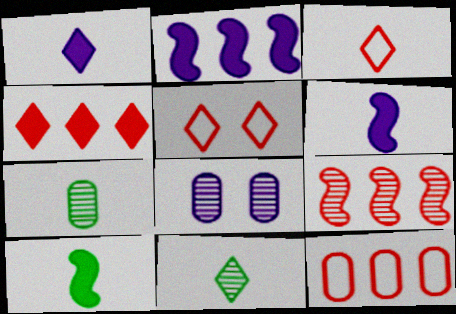[[1, 3, 11], 
[2, 5, 7], 
[3, 6, 7], 
[4, 9, 12], 
[8, 9, 11]]